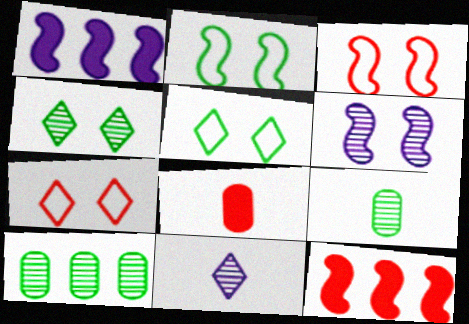[[1, 7, 9]]